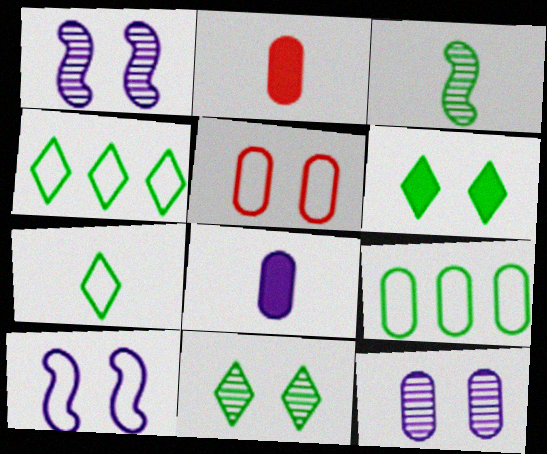[[1, 2, 4], 
[1, 5, 6], 
[2, 9, 12], 
[3, 6, 9]]